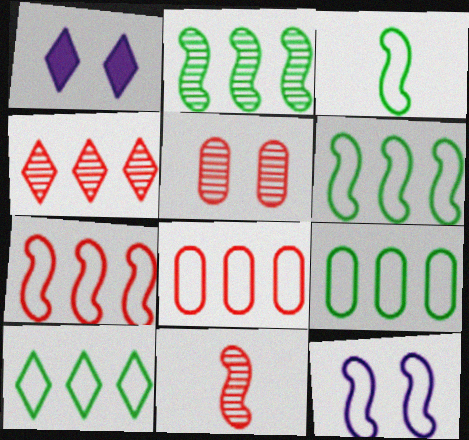[[1, 9, 11], 
[3, 7, 12], 
[4, 5, 11], 
[6, 9, 10]]